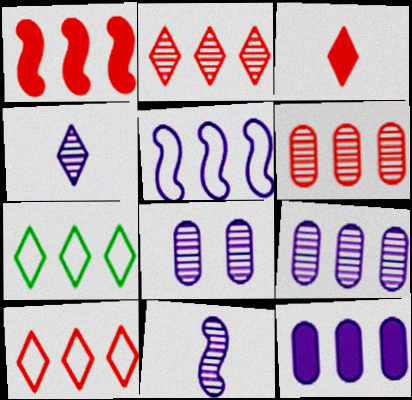[[1, 6, 10], 
[1, 7, 9]]